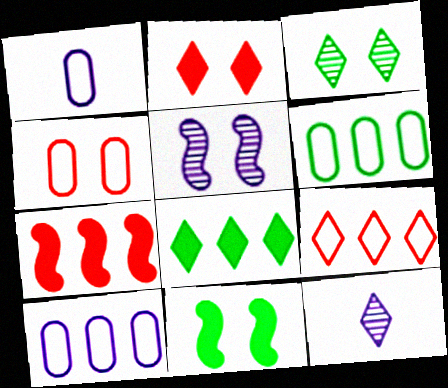[[1, 3, 7], 
[1, 4, 6]]